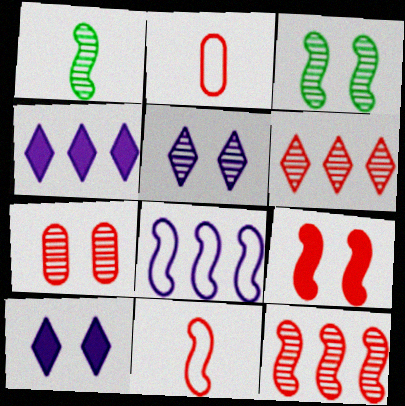[[1, 8, 9], 
[2, 3, 4], 
[2, 6, 9], 
[3, 5, 7], 
[9, 11, 12]]